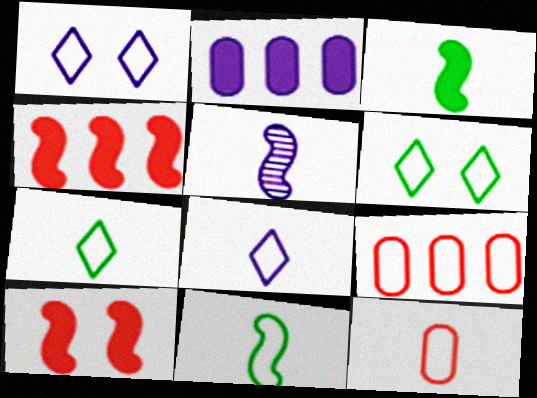[[1, 2, 5], 
[1, 9, 11], 
[8, 11, 12]]